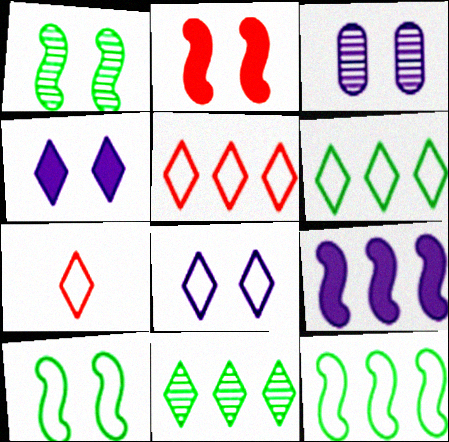[[4, 7, 11], 
[6, 7, 8]]